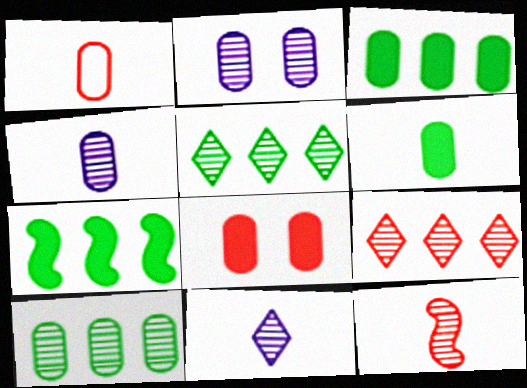[[1, 2, 3], 
[1, 4, 6], 
[2, 5, 12]]